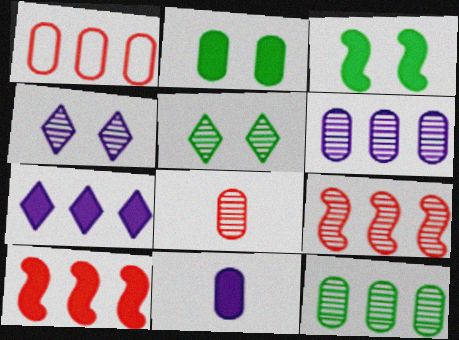[]